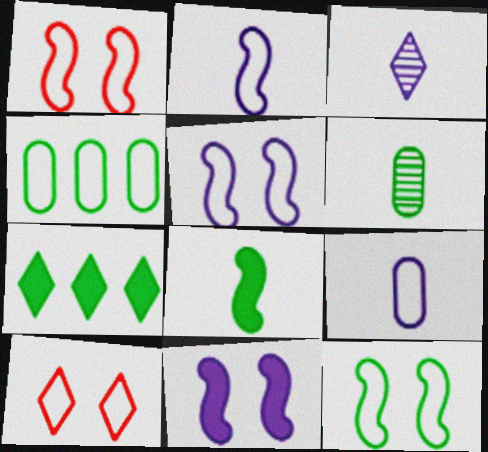[[1, 5, 12], 
[2, 4, 10], 
[3, 7, 10], 
[6, 7, 12]]